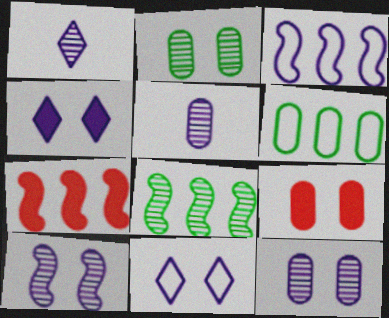[[3, 4, 5], 
[3, 7, 8], 
[5, 6, 9]]